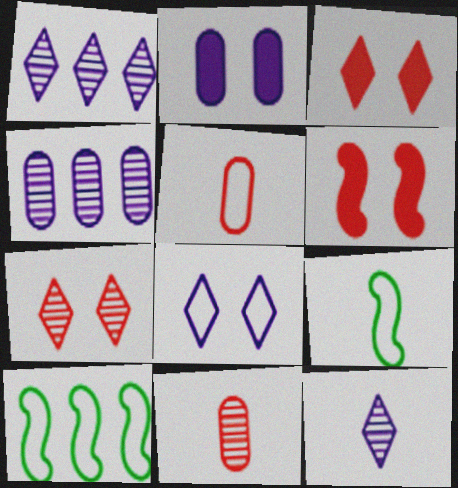[[3, 4, 9], 
[5, 8, 10]]